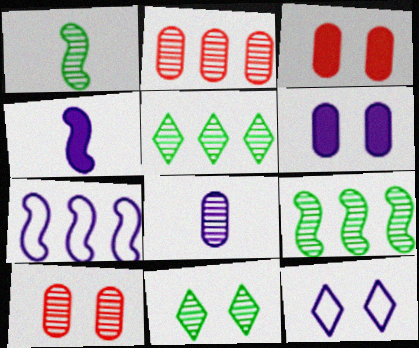[]